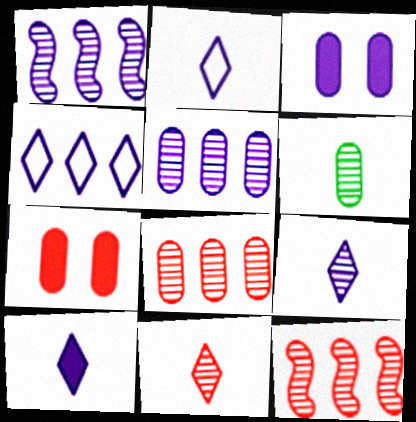[[1, 2, 3], 
[2, 9, 10]]